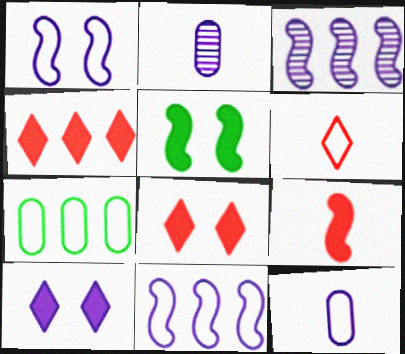[[1, 6, 7], 
[2, 10, 11], 
[3, 4, 7], 
[3, 10, 12]]